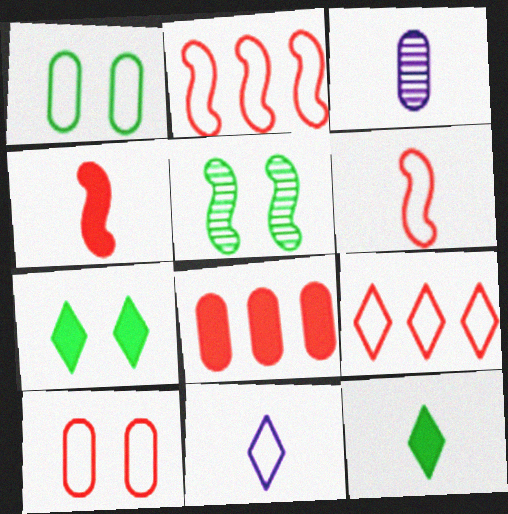[[1, 2, 11], 
[1, 3, 8], 
[1, 5, 7], 
[2, 3, 7], 
[3, 6, 12], 
[5, 8, 11], 
[6, 9, 10]]